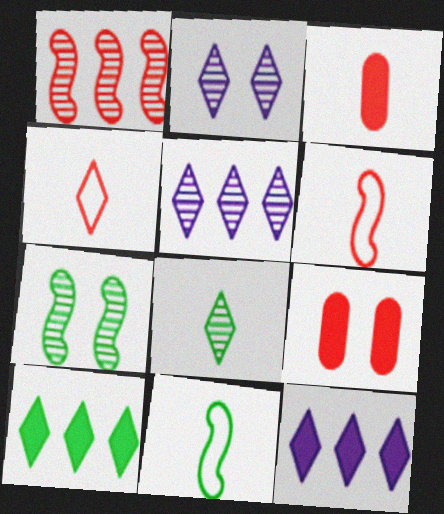[[1, 4, 9], 
[2, 4, 10], 
[5, 9, 11]]